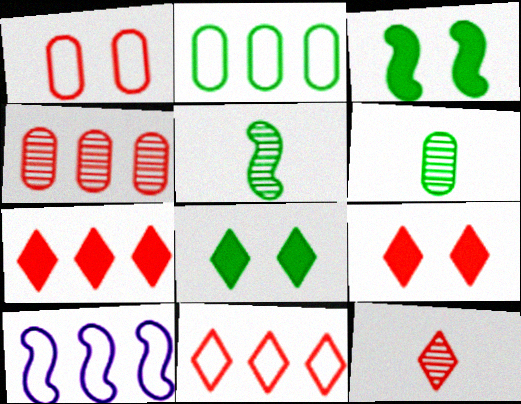[[2, 5, 8], 
[2, 10, 11], 
[6, 9, 10], 
[9, 11, 12]]